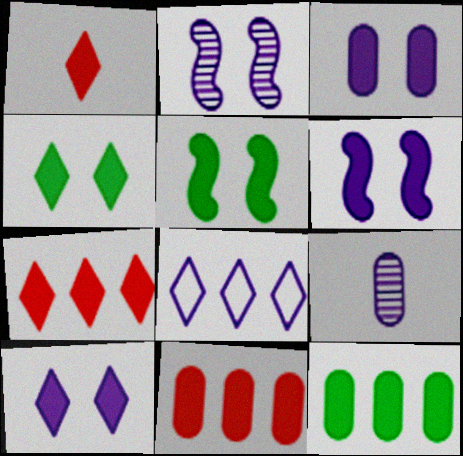[[1, 6, 12], 
[3, 6, 10], 
[6, 8, 9]]